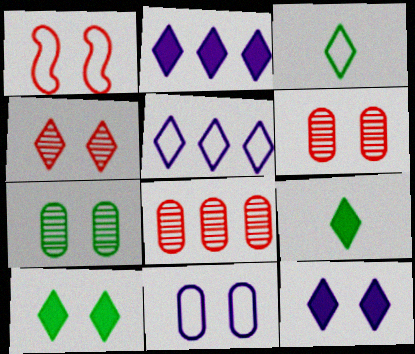[[1, 7, 12], 
[2, 3, 4], 
[4, 5, 9]]